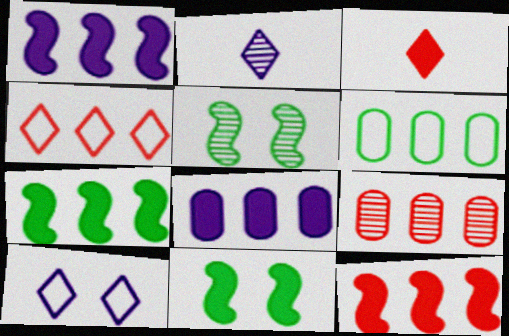[[1, 7, 12], 
[2, 5, 9], 
[3, 8, 11], 
[4, 9, 12], 
[6, 8, 9]]